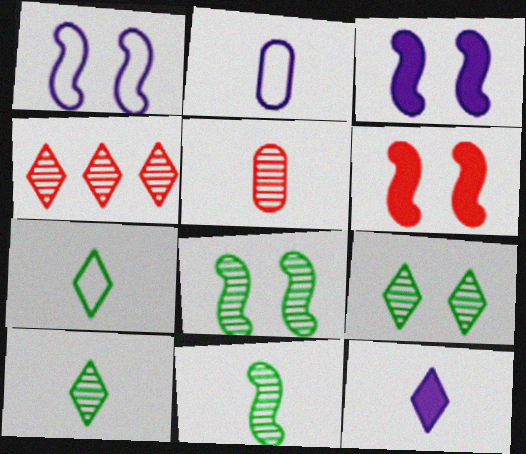[[1, 6, 8]]